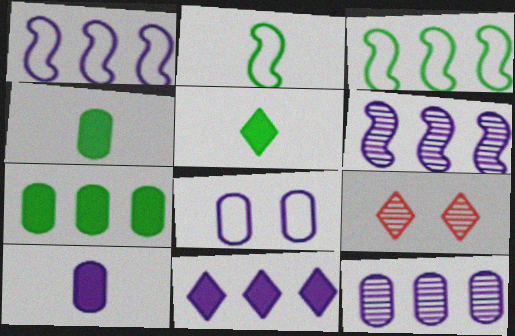[[1, 4, 9], 
[1, 11, 12], 
[3, 9, 10], 
[8, 10, 12]]